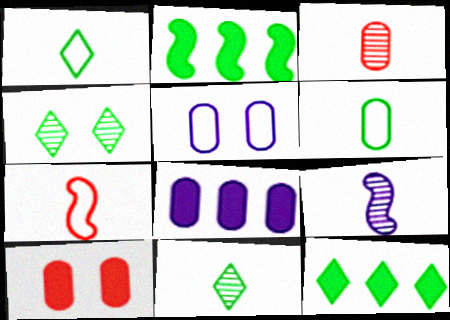[[1, 4, 12], 
[2, 4, 6], 
[3, 9, 11], 
[4, 7, 8]]